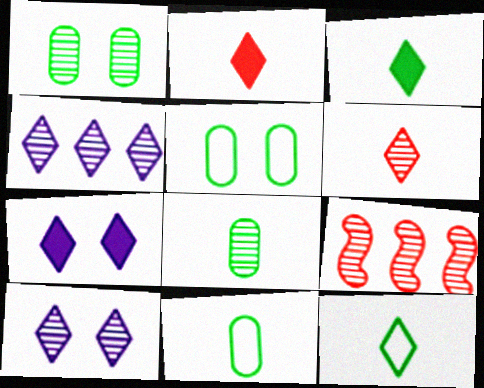[[7, 9, 11], 
[8, 9, 10]]